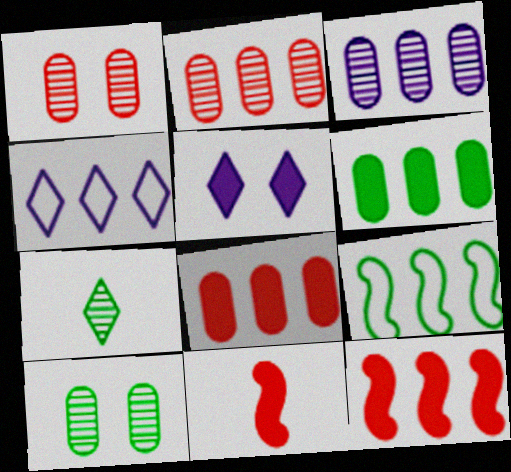[[4, 10, 11], 
[5, 6, 11]]